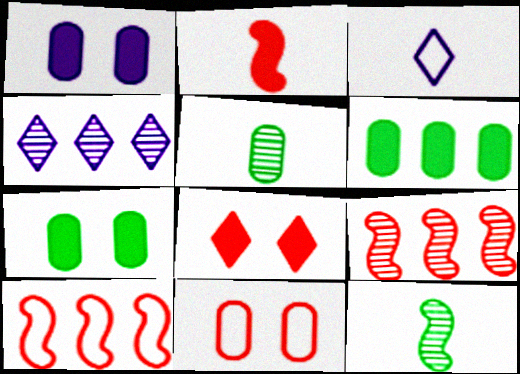[[2, 3, 5], 
[3, 7, 9], 
[4, 6, 10]]